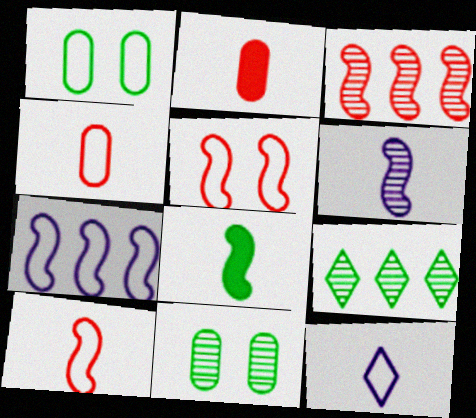[[1, 8, 9], 
[6, 8, 10]]